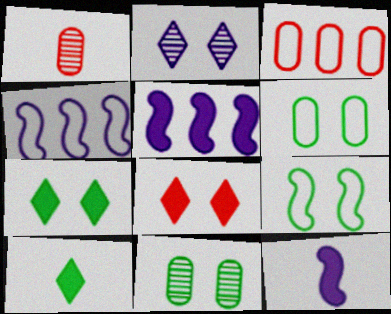[[1, 4, 7], 
[7, 9, 11]]